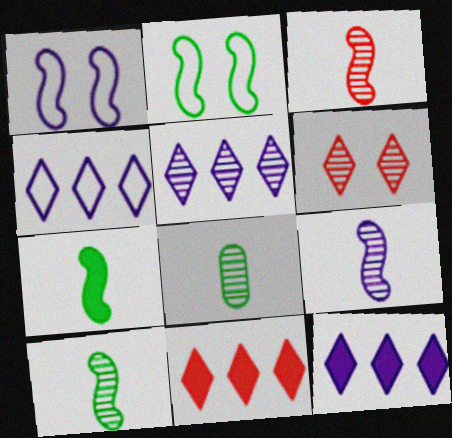[[1, 8, 11], 
[3, 9, 10], 
[4, 5, 12]]